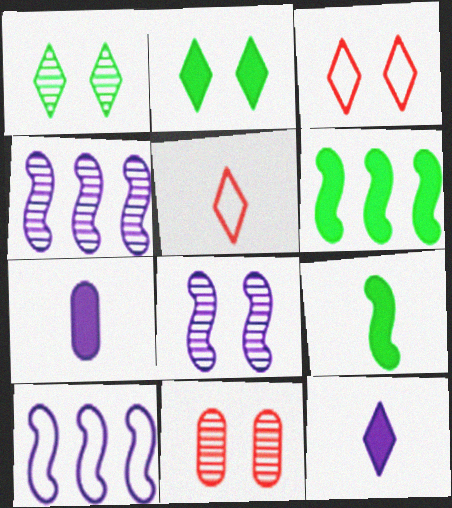[[1, 8, 11]]